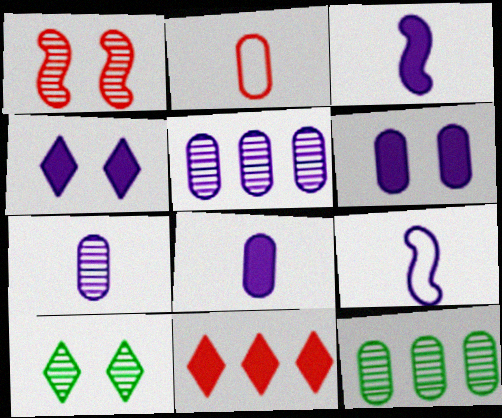[[1, 2, 11], 
[2, 6, 12], 
[4, 5, 9]]